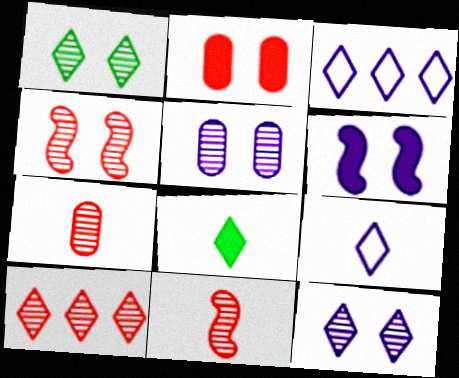[[1, 4, 5], 
[4, 7, 10]]